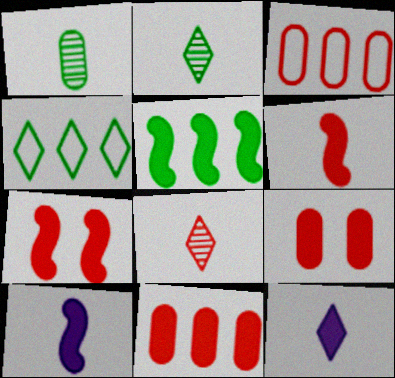[[3, 7, 8], 
[5, 7, 10], 
[5, 9, 12]]